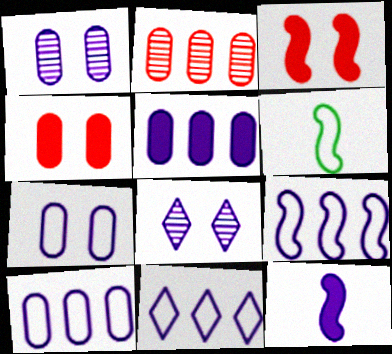[[1, 11, 12], 
[8, 10, 12], 
[9, 10, 11]]